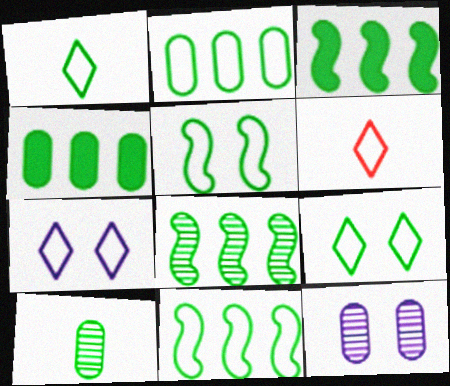[[1, 2, 5], 
[3, 6, 12], 
[3, 8, 11], 
[3, 9, 10]]